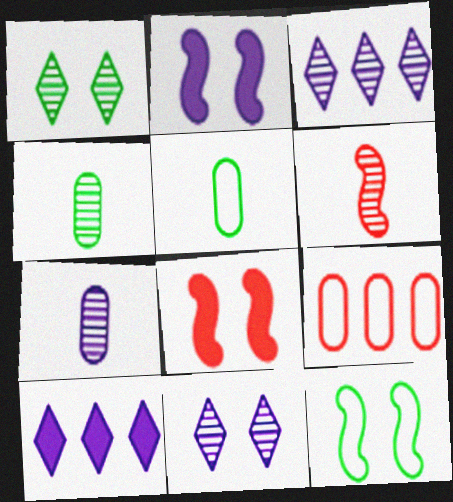[[3, 5, 8]]